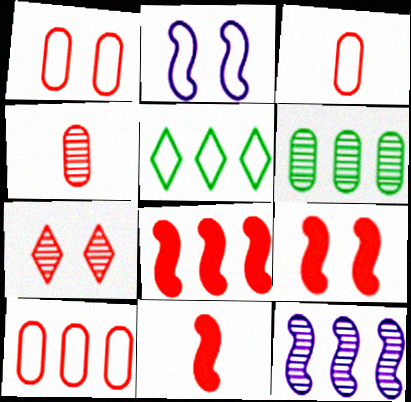[[1, 3, 10], 
[1, 7, 9], 
[2, 3, 5], 
[3, 7, 8], 
[7, 10, 11], 
[8, 9, 11]]